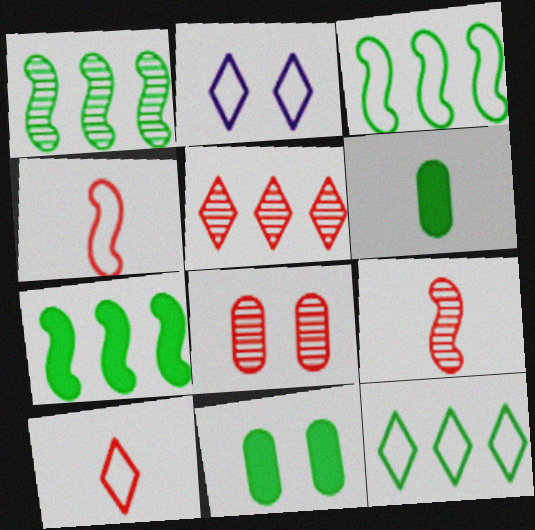[[1, 3, 7], 
[2, 10, 12], 
[5, 8, 9]]